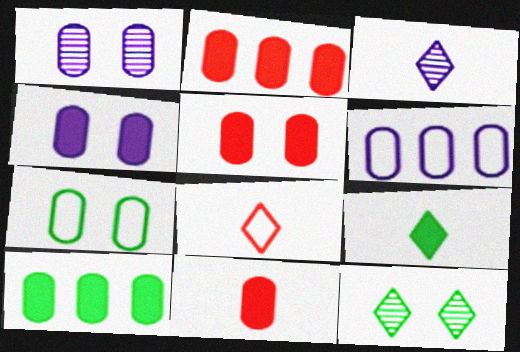[[1, 5, 7], 
[2, 5, 11], 
[3, 8, 9], 
[4, 10, 11]]